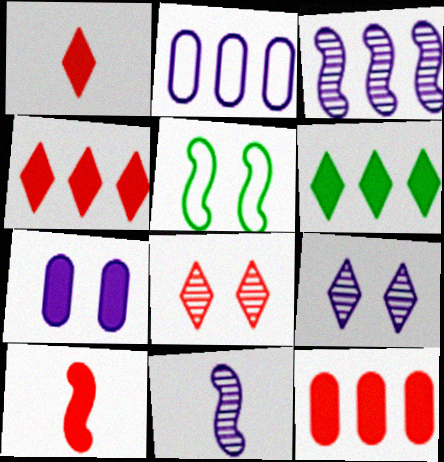[[3, 5, 10], 
[5, 7, 8], 
[6, 7, 10]]